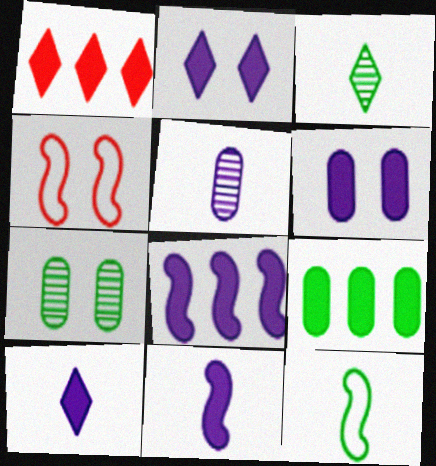[[1, 8, 9], 
[2, 4, 7], 
[6, 8, 10]]